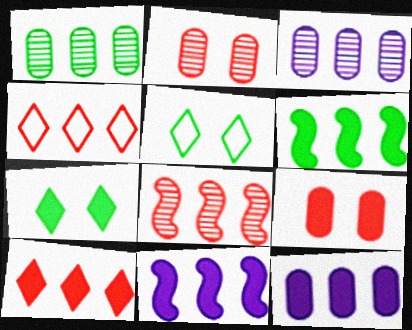[[1, 4, 11], 
[3, 4, 6], 
[6, 10, 12]]